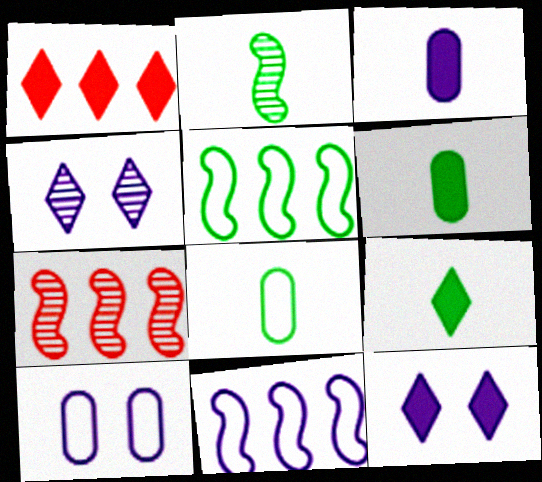[[1, 2, 10], 
[1, 9, 12], 
[2, 8, 9], 
[3, 4, 11], 
[7, 8, 12], 
[7, 9, 10]]